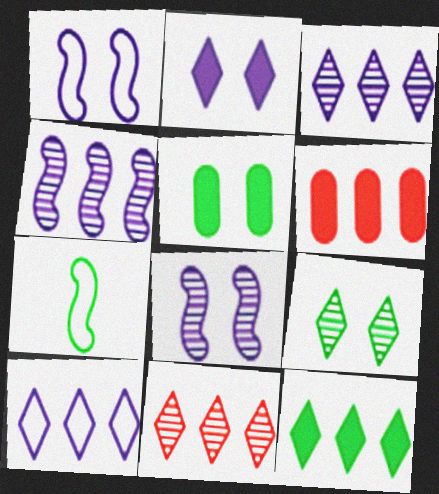[[10, 11, 12]]